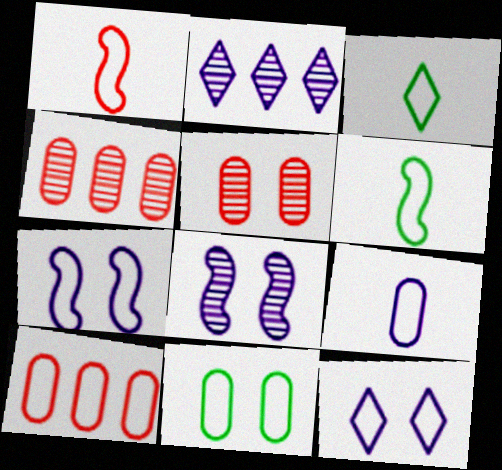[[1, 3, 9], 
[3, 7, 10], 
[6, 10, 12], 
[9, 10, 11]]